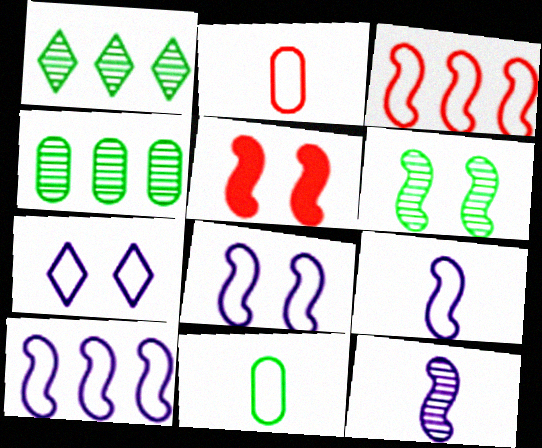[[3, 7, 11], 
[5, 6, 8], 
[8, 9, 10]]